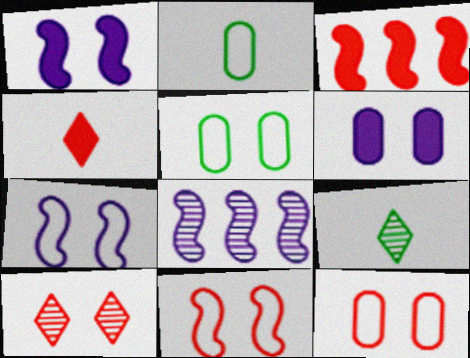[[1, 5, 10], 
[4, 5, 8]]